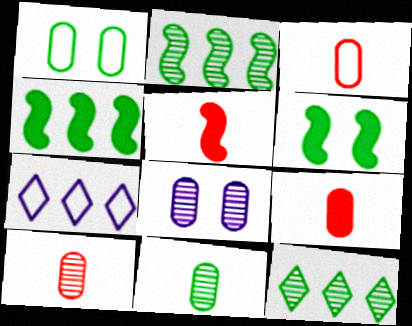[[3, 9, 10], 
[6, 7, 10]]